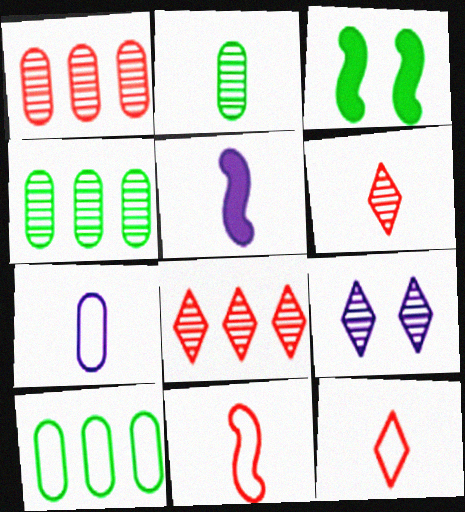[[2, 5, 12], 
[3, 7, 8]]